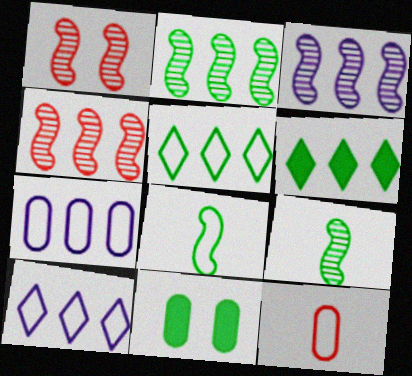[[1, 3, 9], 
[2, 3, 4], 
[4, 6, 7], 
[5, 9, 11]]